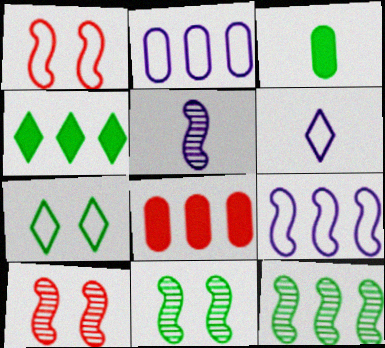[[3, 7, 12], 
[5, 7, 8], 
[5, 10, 12], 
[6, 8, 11]]